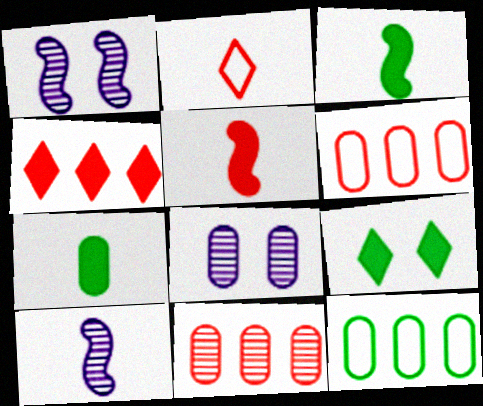[[2, 7, 10], 
[6, 7, 8], 
[6, 9, 10]]